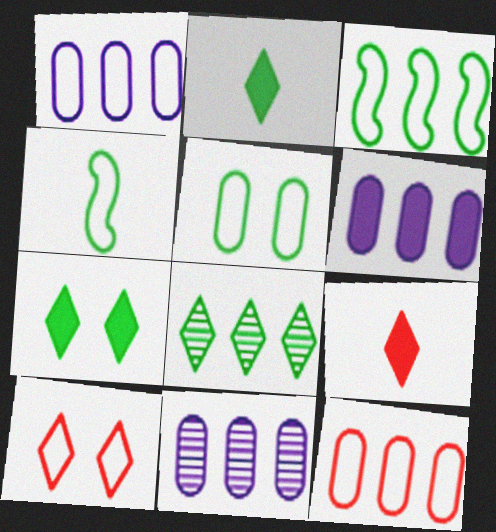[[1, 4, 10], 
[1, 6, 11]]